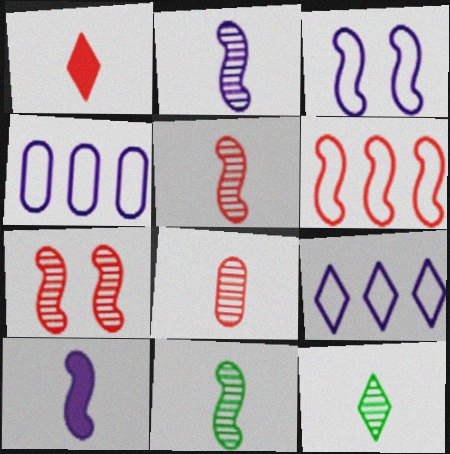[[2, 5, 11], 
[2, 8, 12]]